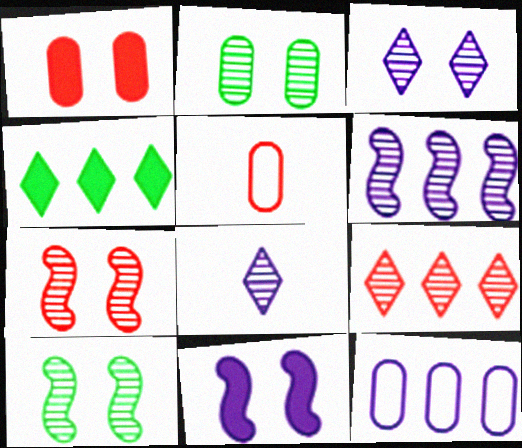[[2, 3, 7], 
[8, 11, 12]]